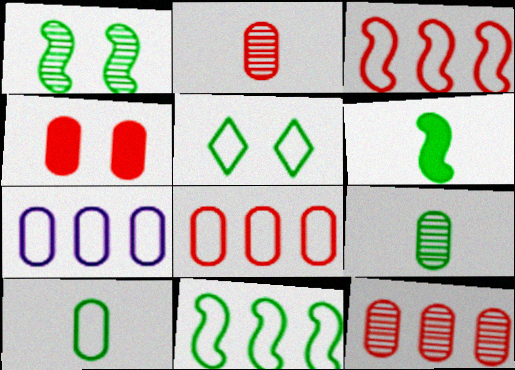[[1, 6, 11], 
[2, 4, 8], 
[4, 7, 9], 
[5, 10, 11]]